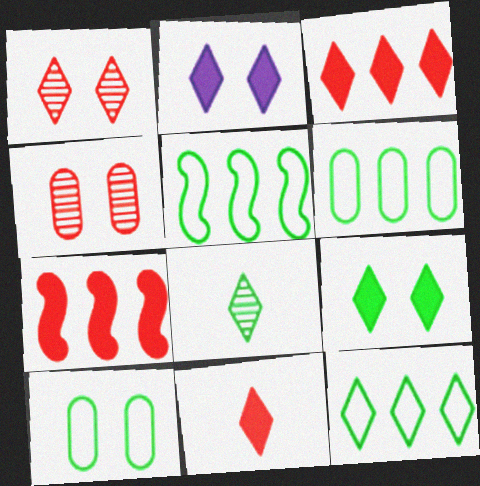[[5, 6, 12], 
[8, 9, 12]]